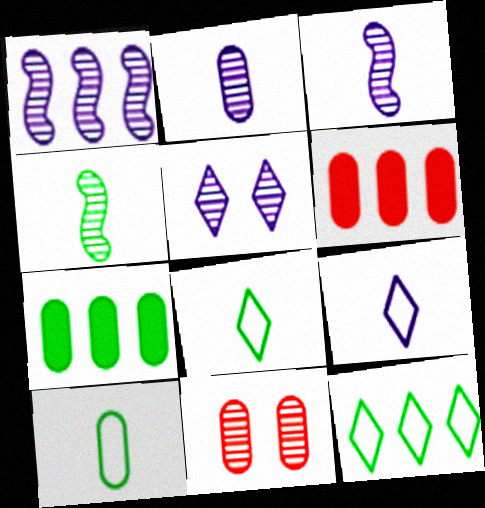[[1, 2, 5], 
[1, 6, 12]]